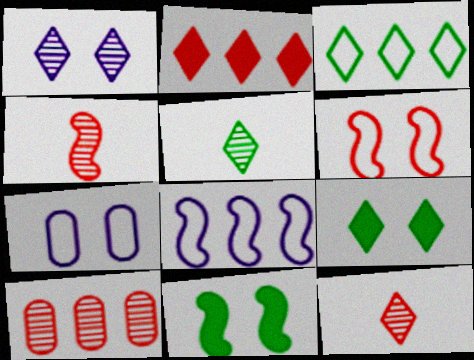[[3, 5, 9], 
[4, 8, 11]]